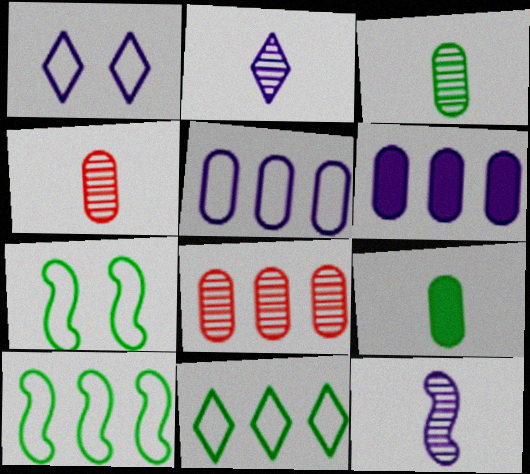[[1, 6, 12]]